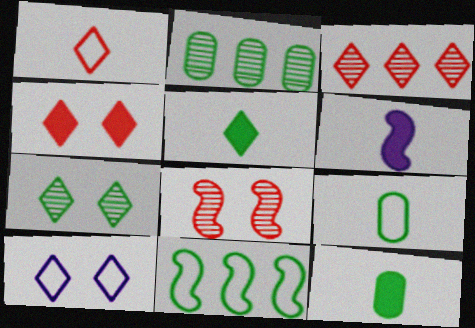[[1, 3, 4], 
[3, 5, 10], 
[4, 7, 10], 
[6, 8, 11], 
[7, 11, 12]]